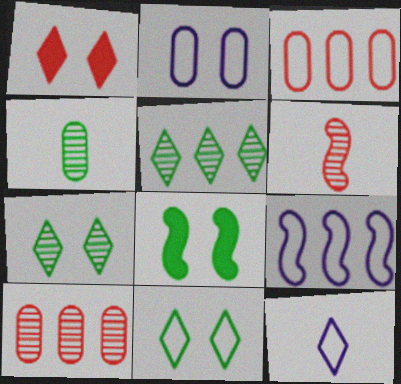[[1, 3, 6], 
[1, 4, 9], 
[1, 5, 12], 
[2, 9, 12], 
[6, 8, 9], 
[8, 10, 12]]